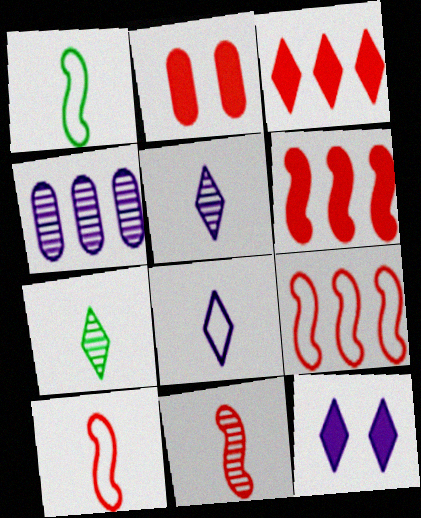[]